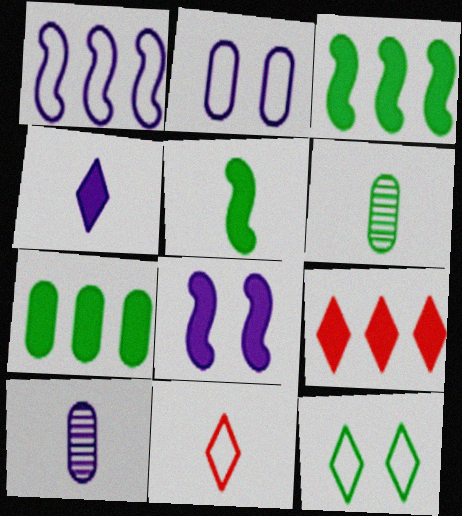[[3, 6, 12], 
[5, 10, 11]]